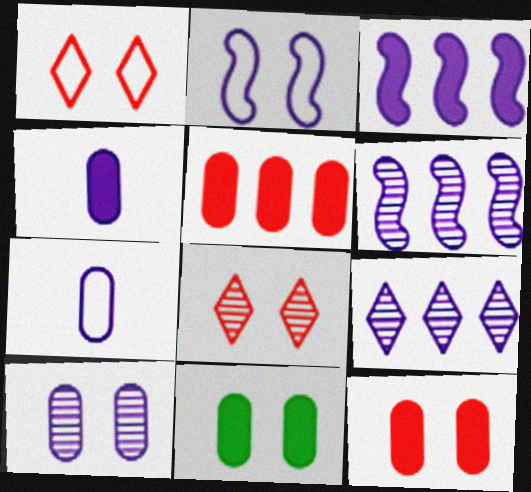[[2, 4, 9], 
[2, 8, 11], 
[4, 5, 11]]